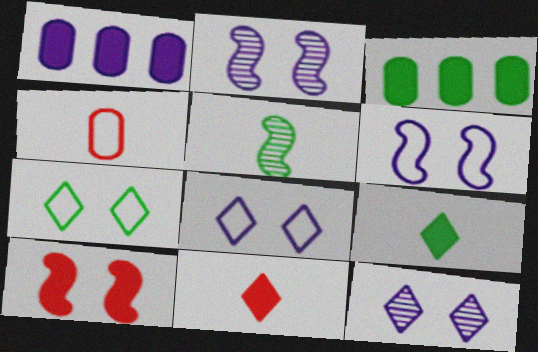[[1, 9, 10], 
[3, 5, 7]]